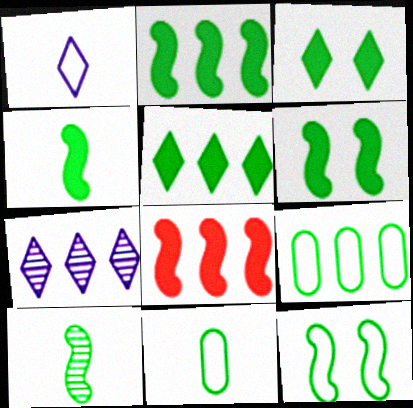[[2, 4, 6], 
[2, 10, 12], 
[3, 9, 10], 
[7, 8, 9]]